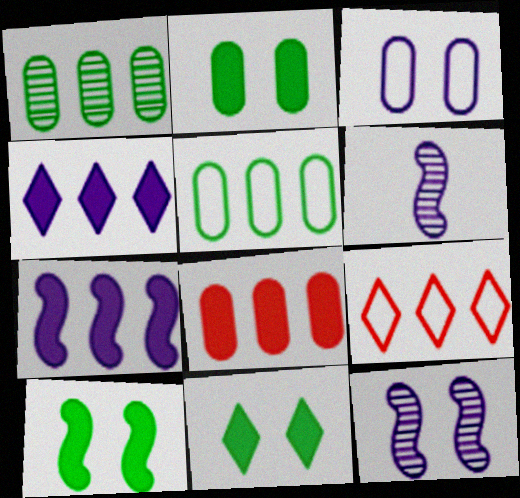[[1, 7, 9], 
[2, 6, 9], 
[2, 10, 11], 
[3, 4, 6]]